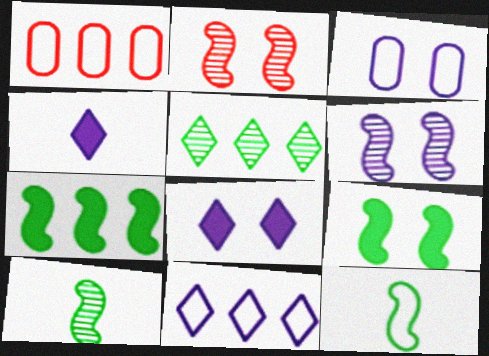[[1, 8, 10], 
[3, 6, 8]]